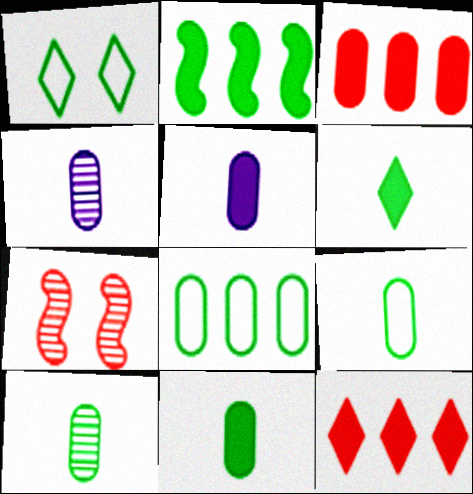[[1, 2, 10], 
[9, 10, 11]]